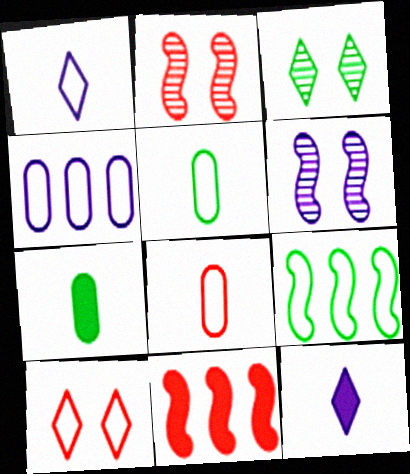[[3, 7, 9], 
[4, 6, 12]]